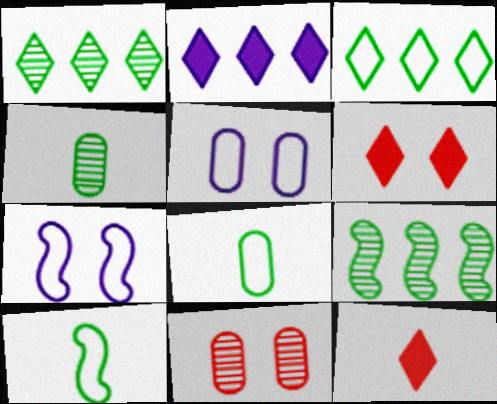[[2, 10, 11], 
[5, 9, 12]]